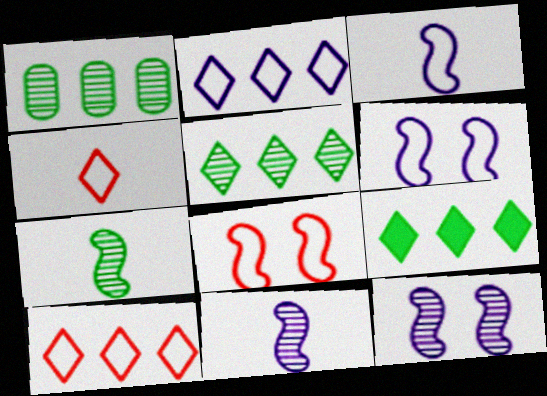[]